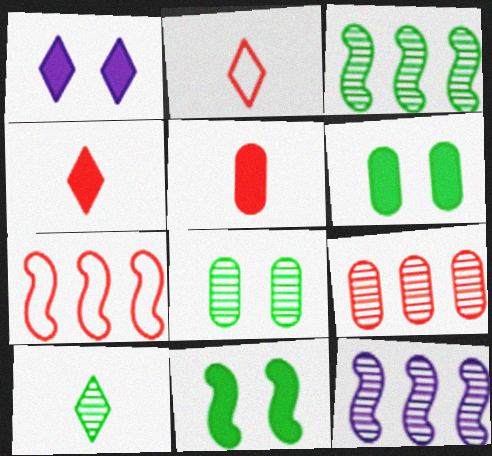[[2, 6, 12], 
[3, 8, 10]]